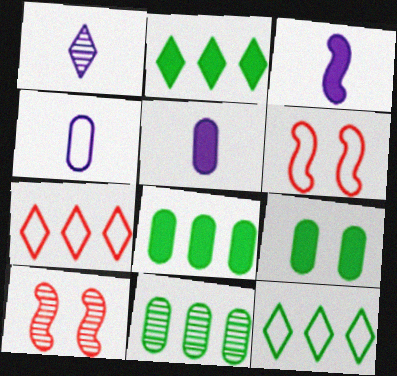[[1, 3, 4], 
[1, 6, 8], 
[1, 10, 11], 
[2, 4, 10], 
[4, 6, 12], 
[5, 10, 12]]